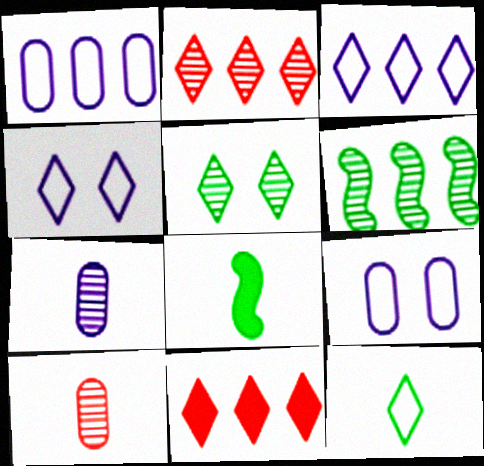[[1, 6, 11], 
[2, 8, 9]]